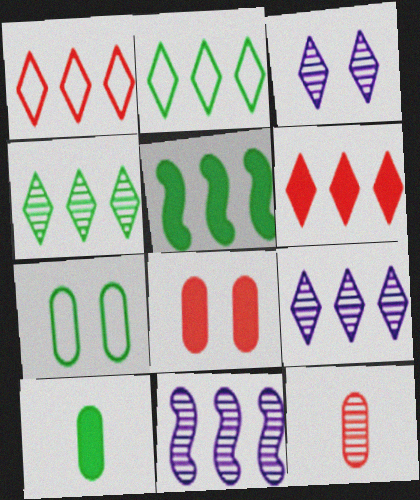[[2, 6, 9]]